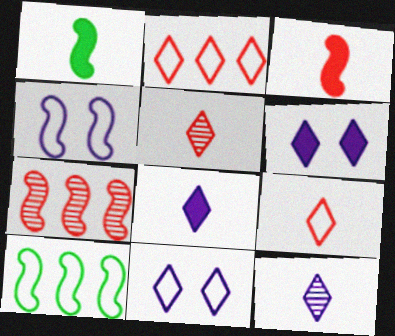[[1, 4, 7]]